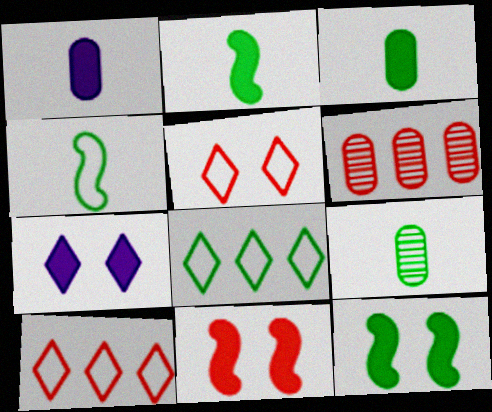[[4, 6, 7], 
[8, 9, 12]]